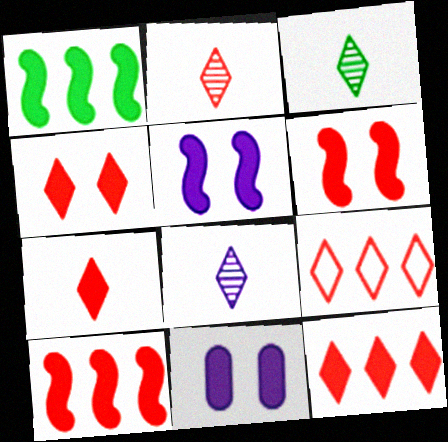[[1, 7, 11], 
[2, 3, 8], 
[2, 4, 9], 
[4, 7, 12]]